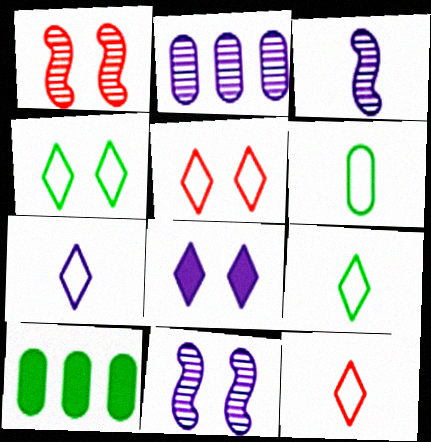[[1, 7, 10], 
[3, 5, 10], 
[7, 9, 12], 
[10, 11, 12]]